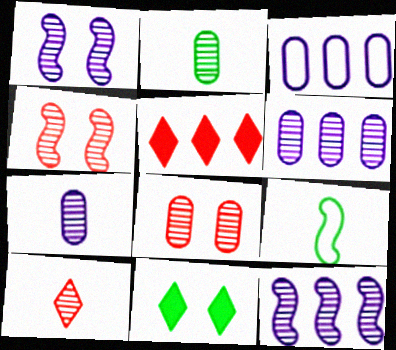[[2, 6, 8]]